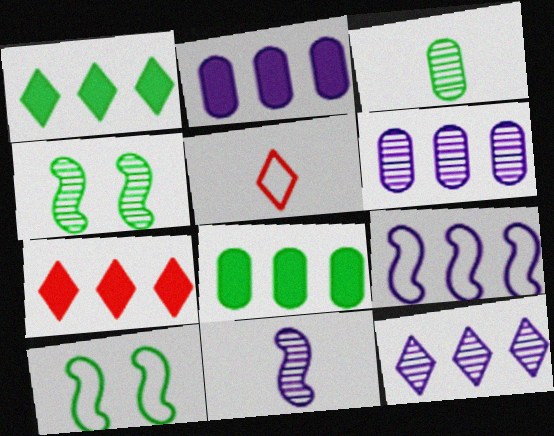[[1, 3, 10], 
[2, 4, 5], 
[2, 9, 12]]